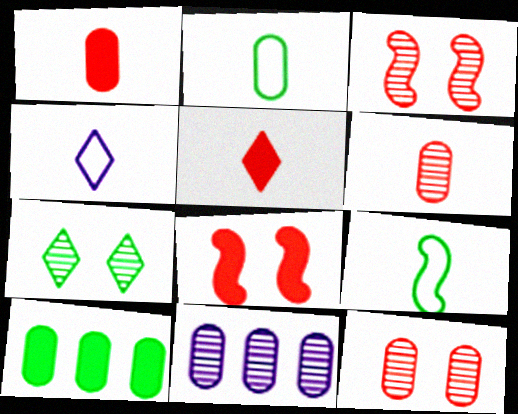[[3, 4, 10], 
[7, 9, 10]]